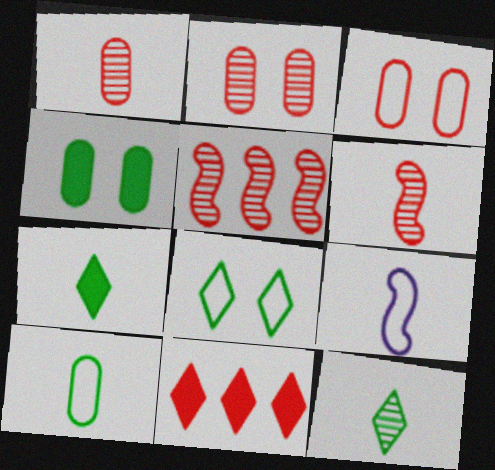[[1, 7, 9], 
[3, 6, 11]]